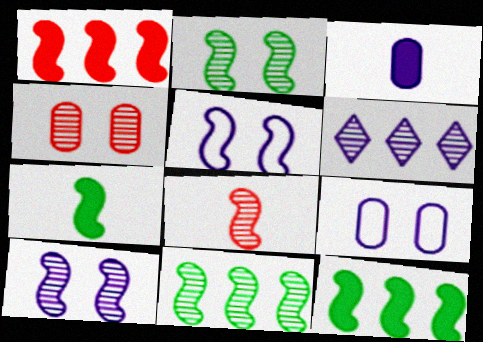[[3, 5, 6], 
[5, 8, 12], 
[8, 10, 11]]